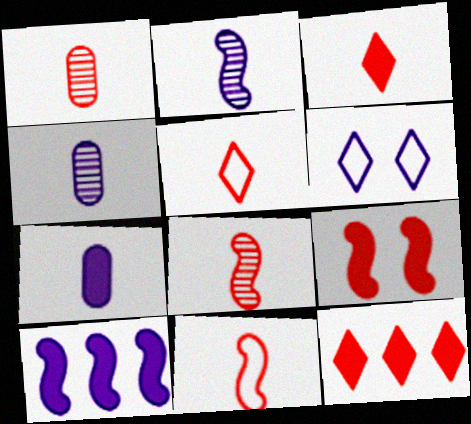[[1, 3, 11], 
[4, 6, 10]]